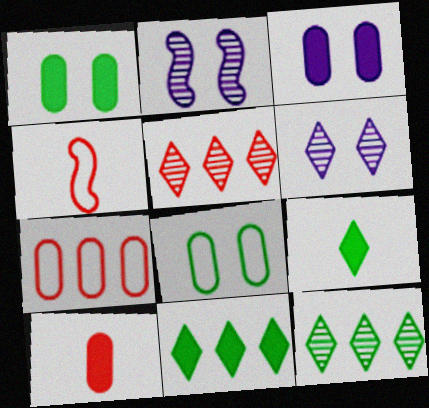[[2, 7, 9], 
[3, 4, 12]]